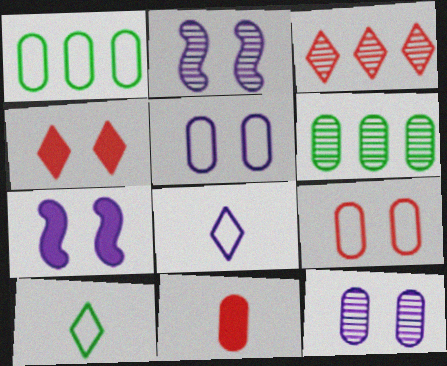[[1, 11, 12], 
[5, 6, 11]]